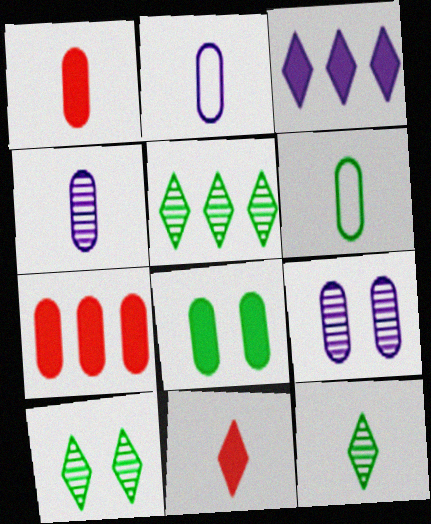[[1, 4, 6], 
[5, 10, 12], 
[6, 7, 9]]